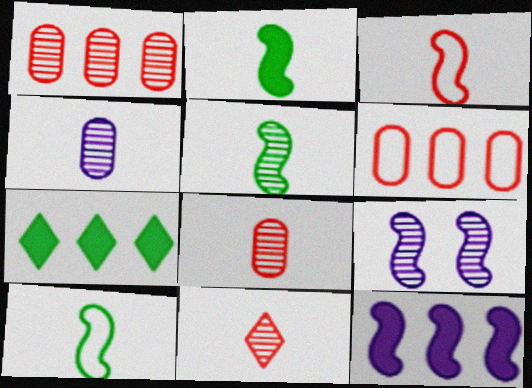[[2, 5, 10], 
[4, 5, 11]]